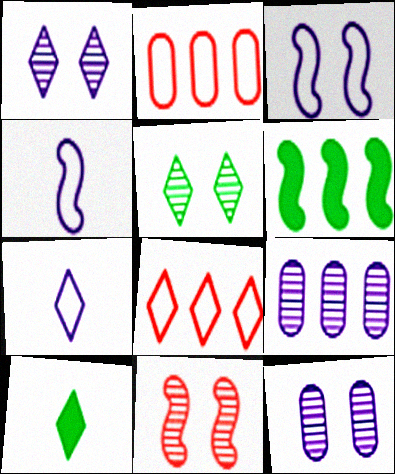[[1, 8, 10], 
[4, 6, 11], 
[5, 11, 12], 
[6, 8, 9]]